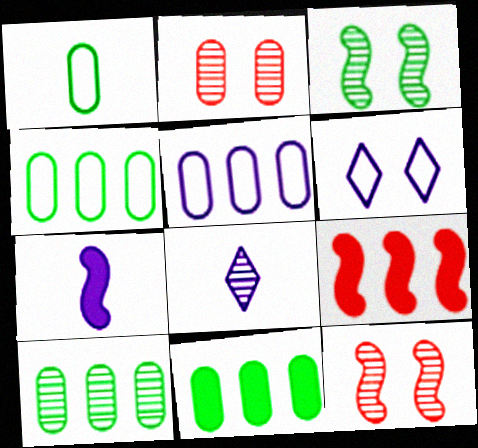[[4, 10, 11], 
[8, 10, 12]]